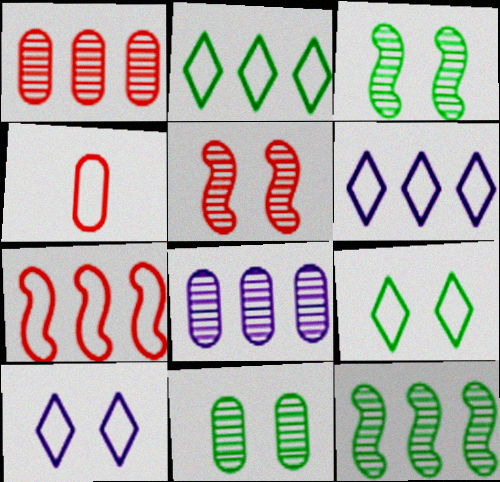[]